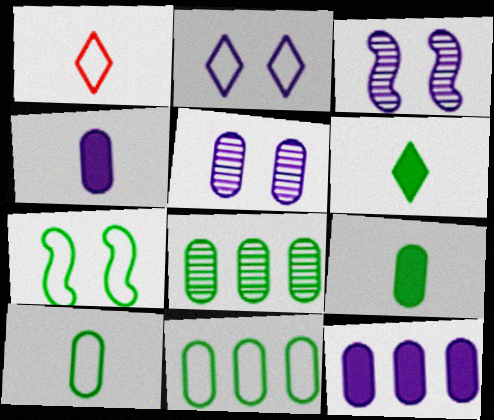[[6, 7, 8]]